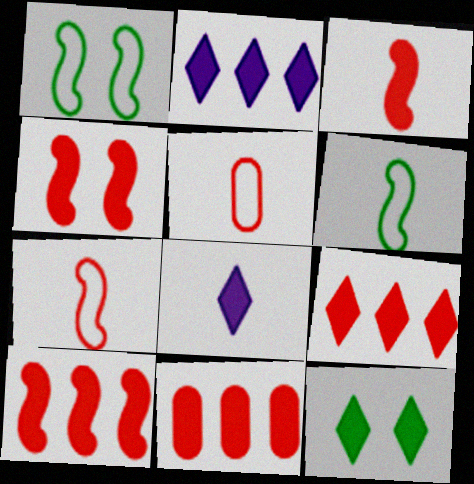[[3, 4, 10], 
[8, 9, 12], 
[9, 10, 11]]